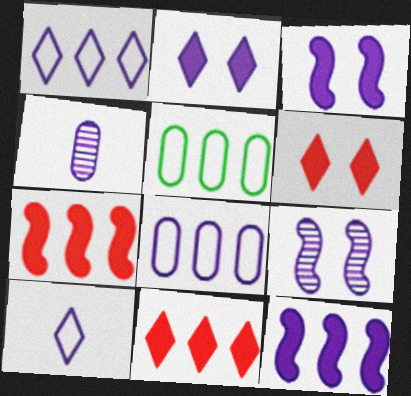[[1, 3, 4]]